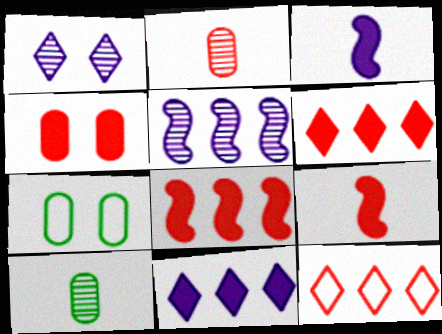[[4, 6, 9]]